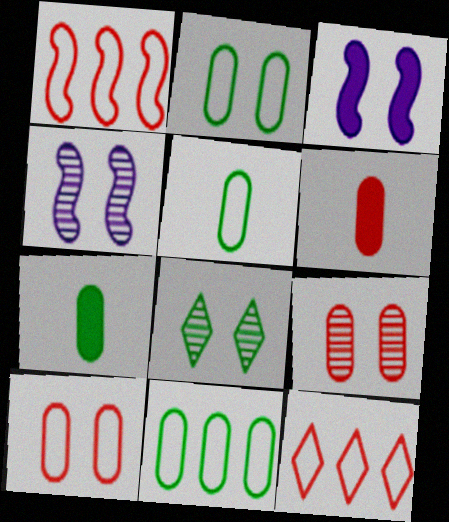[[2, 5, 11], 
[3, 8, 10], 
[4, 7, 12], 
[4, 8, 9]]